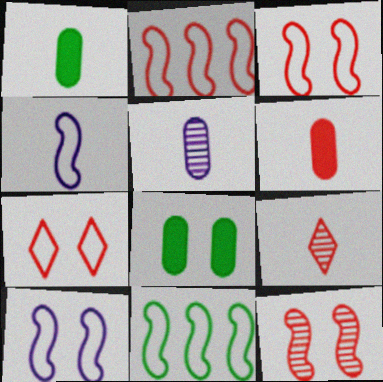[[1, 4, 9], 
[3, 4, 11]]